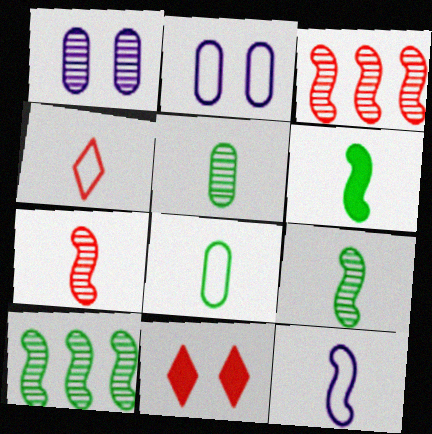[[4, 8, 12], 
[6, 7, 12]]